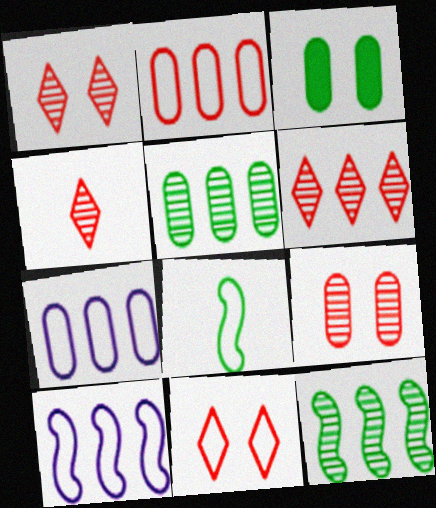[[1, 4, 6], 
[3, 4, 10], 
[7, 8, 11]]